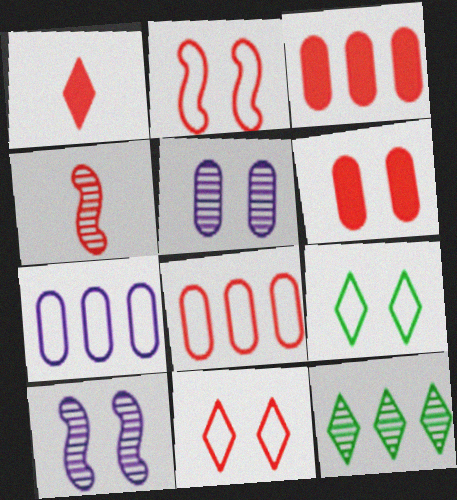[[3, 4, 11], 
[4, 5, 12], 
[6, 9, 10]]